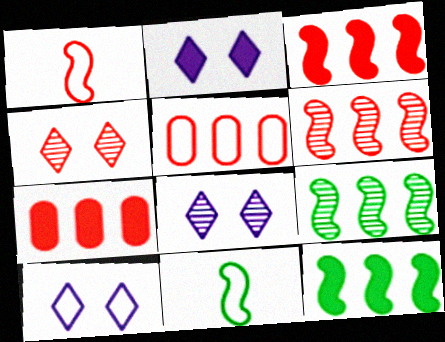[[1, 4, 7], 
[2, 8, 10], 
[5, 10, 11], 
[7, 8, 11]]